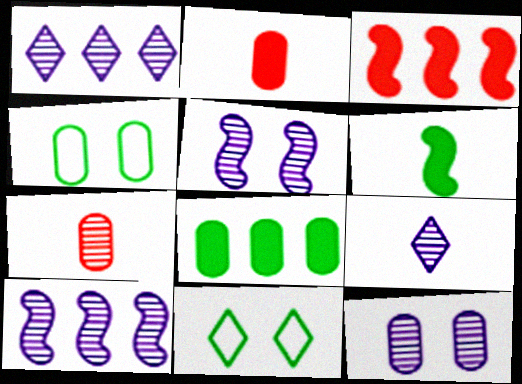[[2, 10, 11], 
[3, 4, 9], 
[9, 10, 12]]